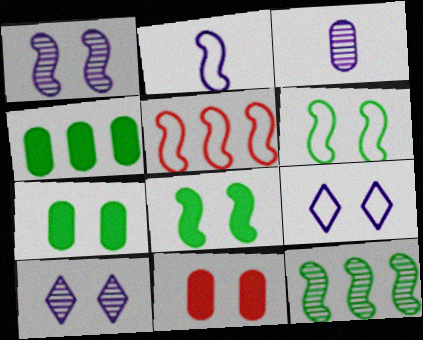[[2, 5, 6], 
[6, 10, 11]]